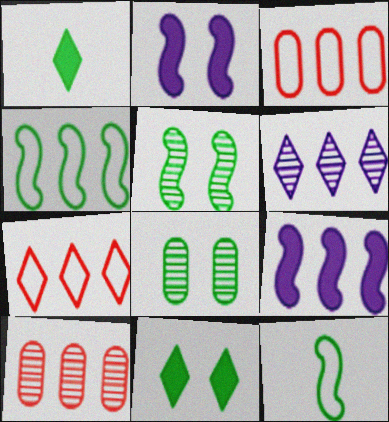[[1, 4, 8]]